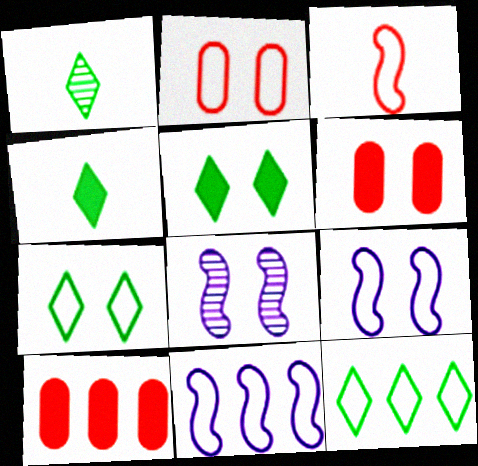[[1, 5, 12], 
[1, 6, 11], 
[1, 9, 10], 
[2, 5, 8], 
[2, 7, 9], 
[6, 7, 8]]